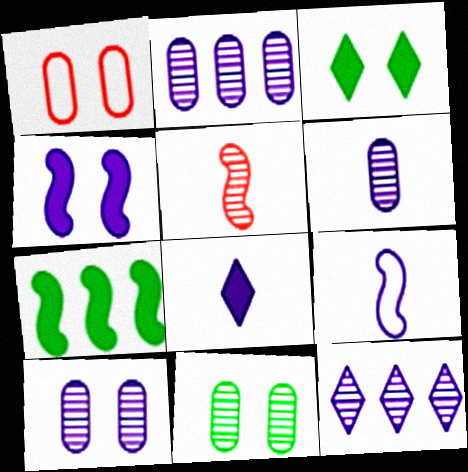[[2, 6, 10], 
[5, 11, 12], 
[6, 8, 9]]